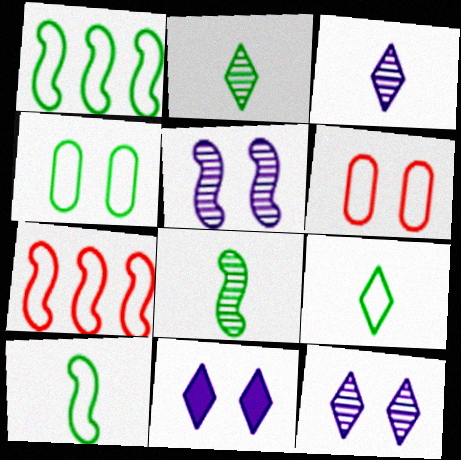[[1, 4, 9]]